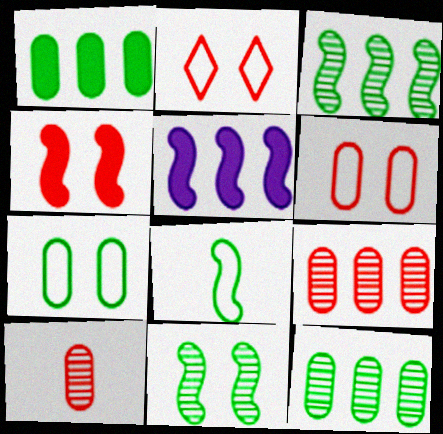[]